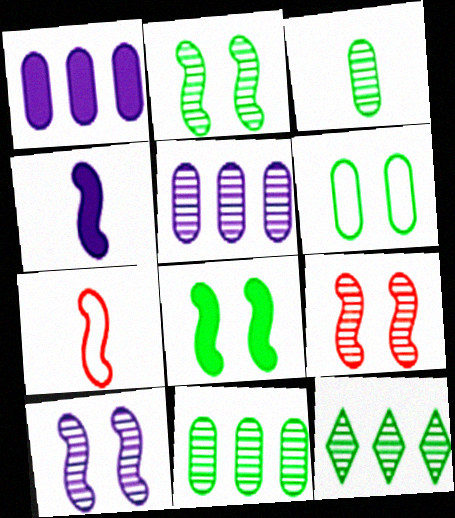[[2, 3, 12], 
[2, 9, 10]]